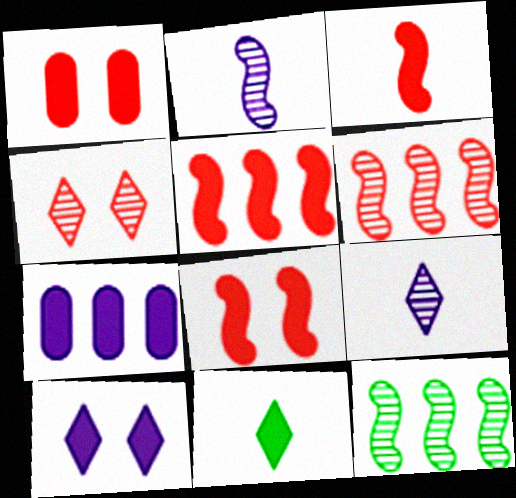[[3, 5, 8], 
[7, 8, 11]]